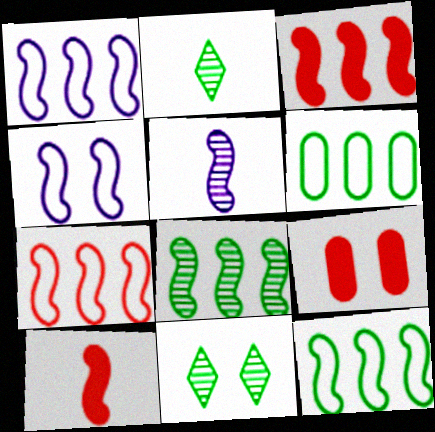[[1, 2, 9], 
[1, 3, 8], 
[1, 7, 12], 
[4, 8, 10], 
[4, 9, 11]]